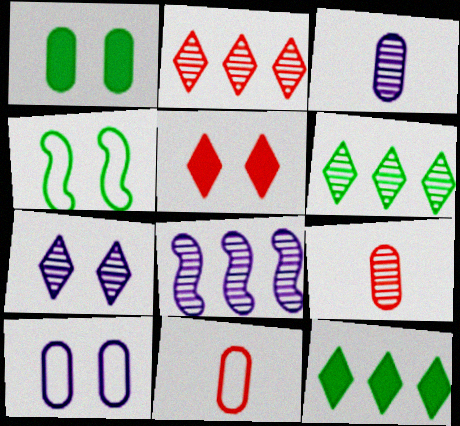[[3, 7, 8]]